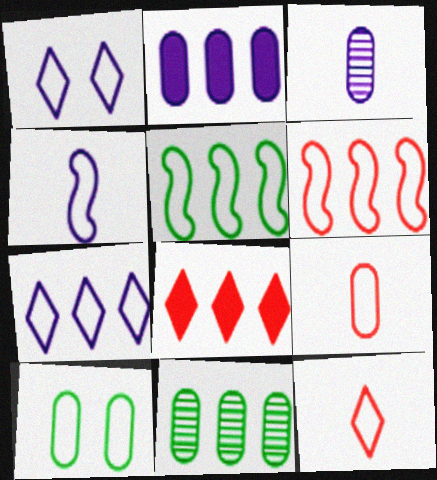[[1, 5, 9]]